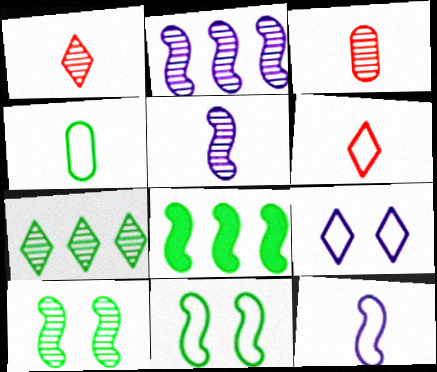[[3, 8, 9], 
[4, 6, 12]]